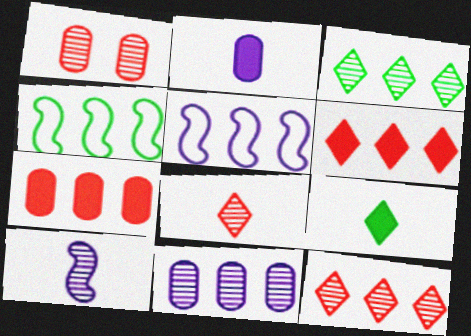[[1, 3, 10], 
[1, 5, 9], 
[3, 5, 7], 
[4, 6, 11]]